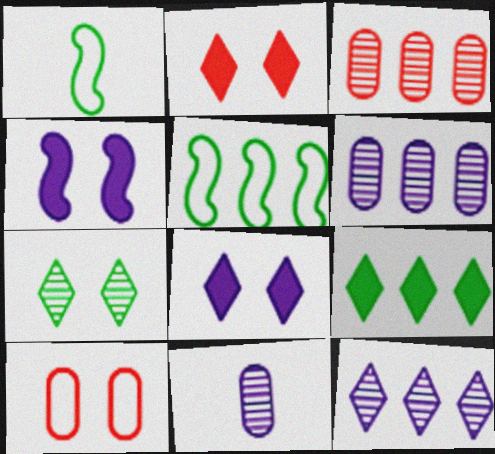[[1, 2, 6], 
[1, 3, 8], 
[2, 5, 11], 
[4, 7, 10]]